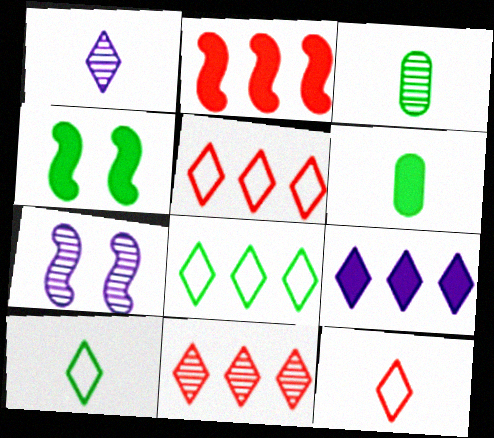[[3, 4, 8], 
[3, 7, 11], 
[5, 6, 7], 
[8, 9, 11]]